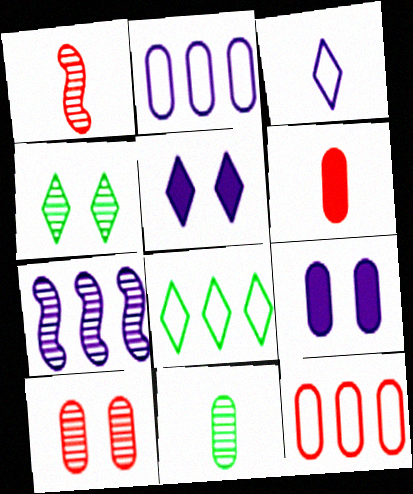[[1, 8, 9], 
[3, 7, 9], 
[6, 10, 12], 
[9, 11, 12]]